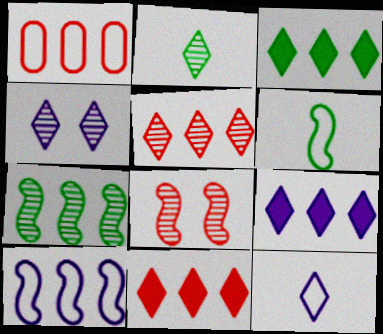[[1, 7, 9], 
[2, 4, 5], 
[3, 9, 11], 
[4, 9, 12]]